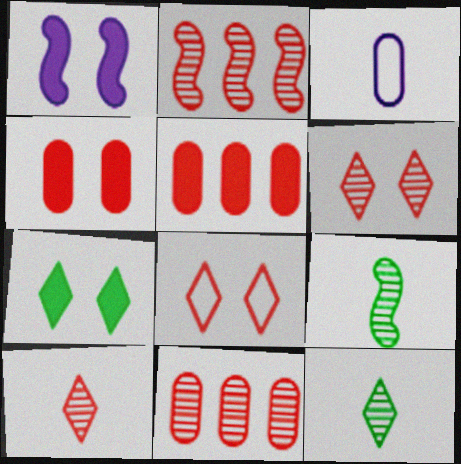[[1, 4, 7], 
[2, 3, 7]]